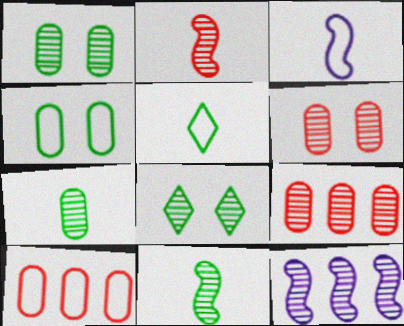[]